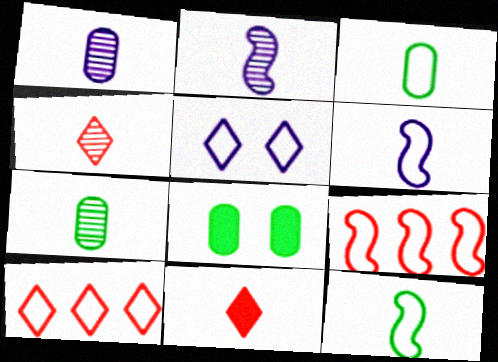[[1, 11, 12], 
[2, 3, 11], 
[2, 4, 7], 
[2, 8, 10], 
[3, 5, 9], 
[6, 7, 11]]